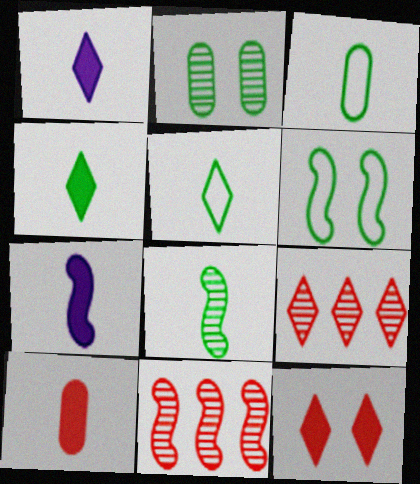[[3, 4, 8], 
[4, 7, 10], 
[6, 7, 11]]